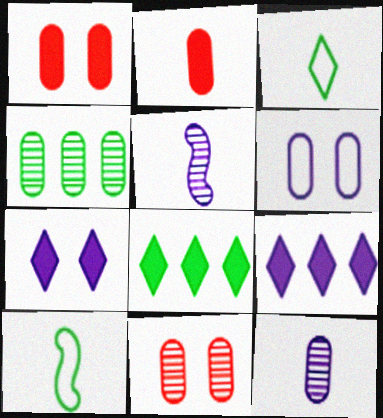[[2, 3, 5], 
[2, 4, 6], 
[4, 11, 12], 
[5, 6, 9], 
[9, 10, 11]]